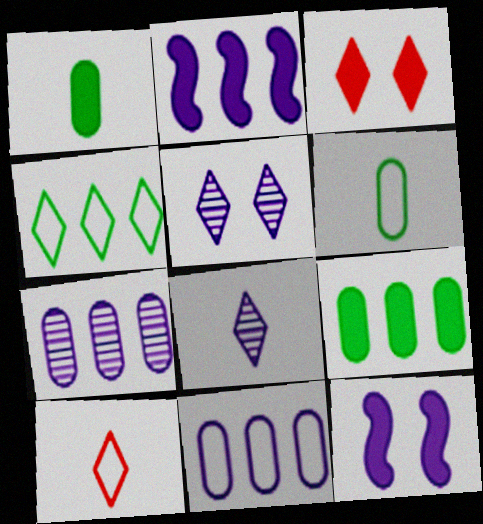[[1, 2, 3], 
[3, 4, 8], 
[8, 11, 12]]